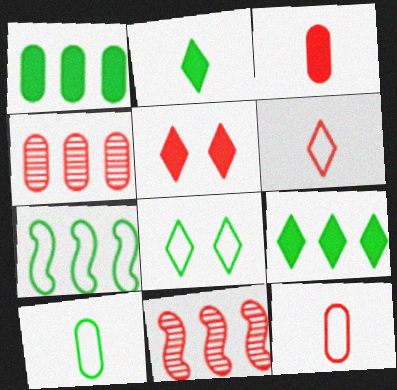[[5, 11, 12], 
[7, 8, 10]]